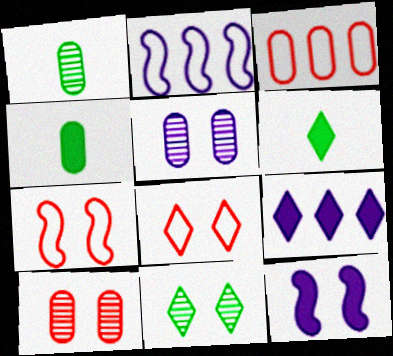[[1, 7, 9], 
[2, 6, 10], 
[3, 4, 5]]